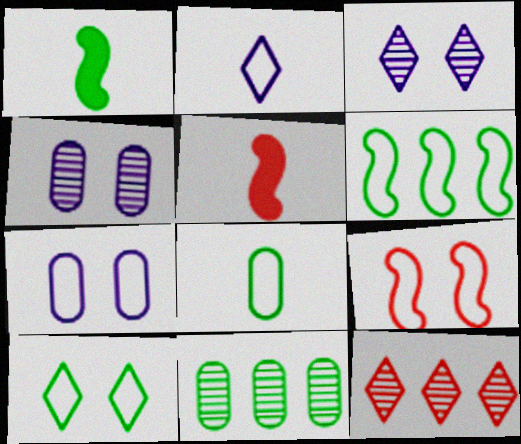[[1, 7, 12], 
[1, 10, 11], 
[6, 8, 10], 
[7, 9, 10]]